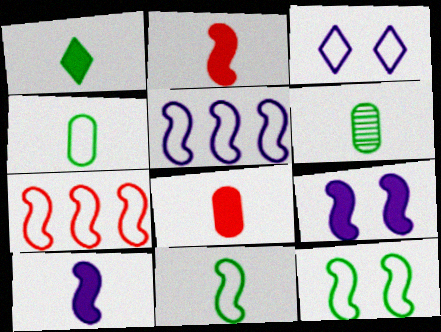[[1, 6, 11], 
[1, 8, 10], 
[3, 4, 7]]